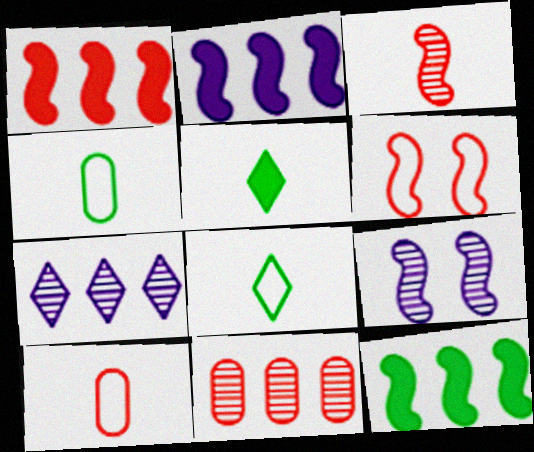[[1, 2, 12], 
[1, 3, 6]]